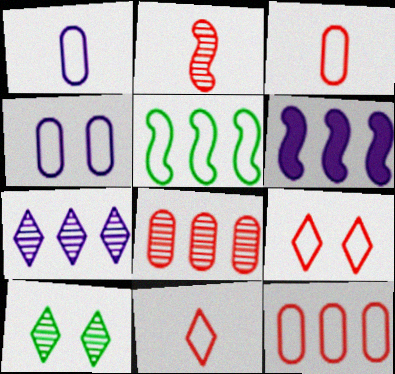[[1, 5, 9], 
[3, 6, 10], 
[4, 5, 11]]